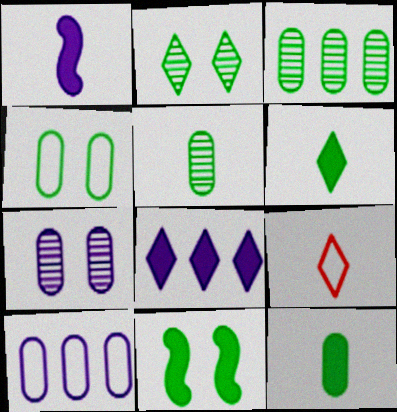[[1, 5, 9], 
[2, 4, 11], 
[2, 8, 9], 
[3, 4, 12]]